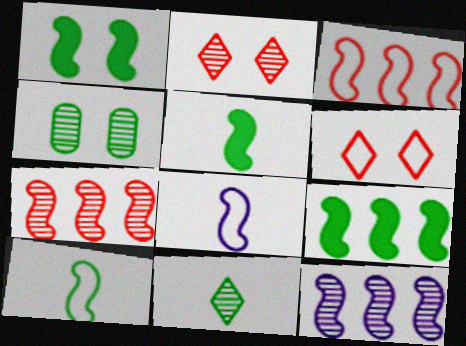[[1, 5, 9], 
[1, 7, 8], 
[3, 9, 12]]